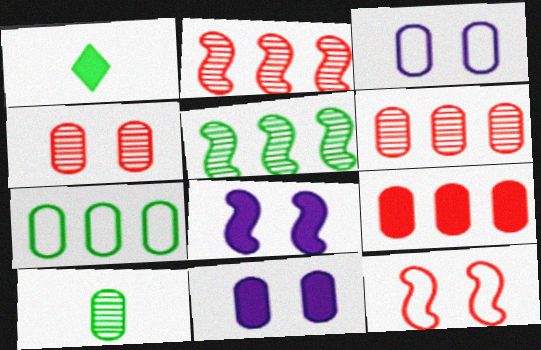[[1, 2, 3], 
[1, 8, 9], 
[3, 9, 10]]